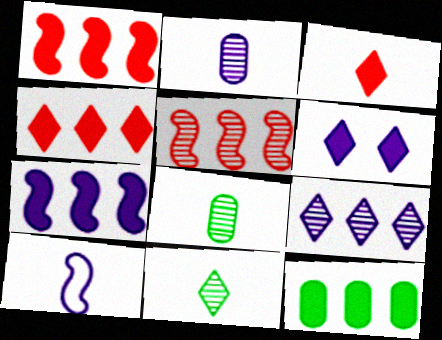[[3, 8, 10], 
[4, 7, 12]]